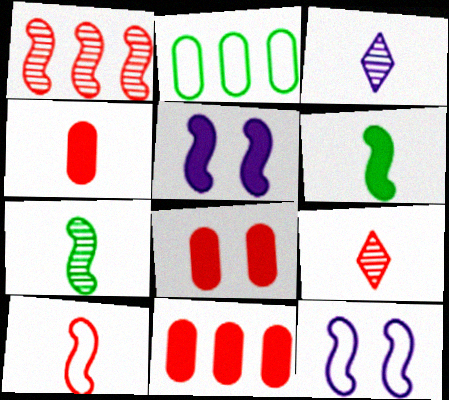[[1, 6, 12], 
[2, 5, 9], 
[4, 8, 11], 
[4, 9, 10]]